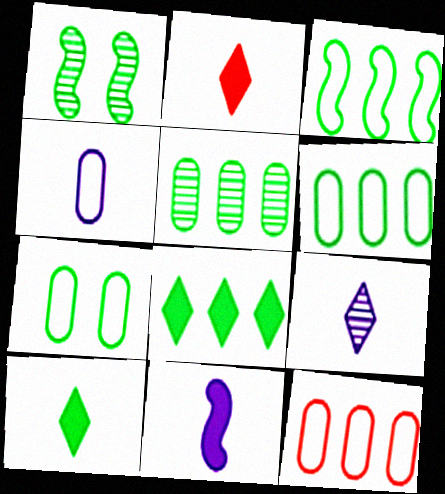[[1, 6, 10], 
[3, 5, 8], 
[4, 7, 12], 
[4, 9, 11]]